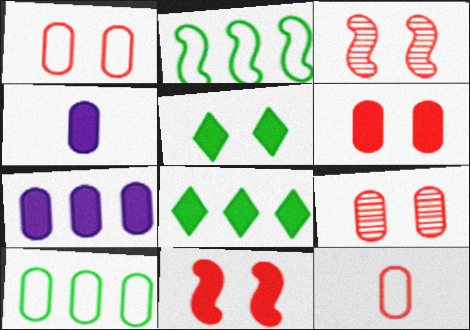[[1, 6, 9], 
[4, 8, 11], 
[4, 9, 10]]